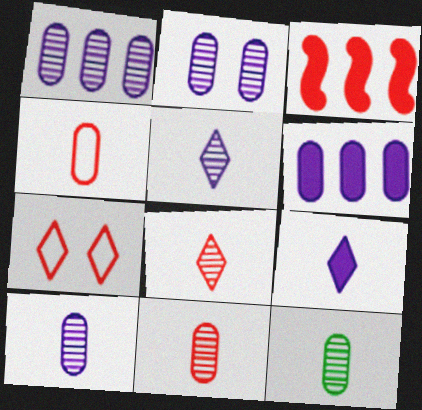[[1, 2, 10], 
[3, 7, 11], 
[10, 11, 12]]